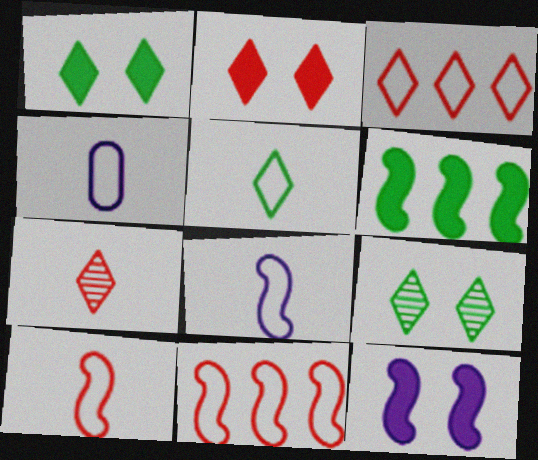[[2, 3, 7], 
[4, 5, 10]]